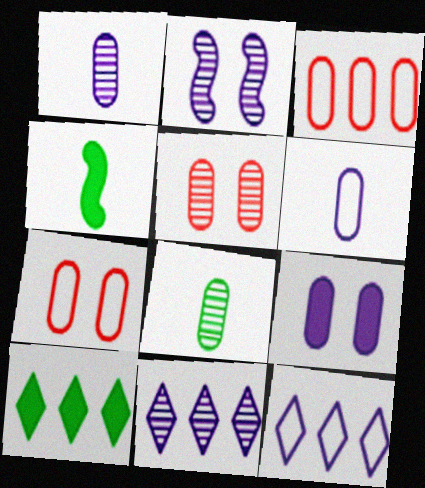[[1, 2, 11], 
[3, 8, 9], 
[4, 5, 12], 
[4, 7, 11]]